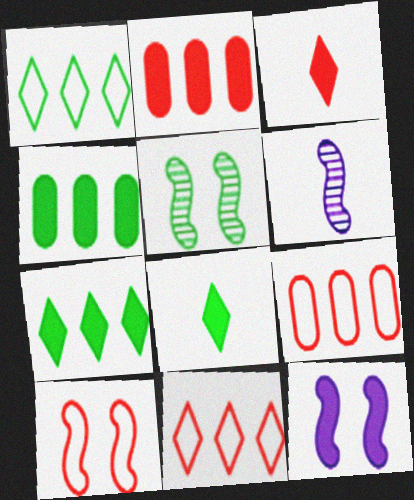[[2, 8, 12], 
[3, 4, 12], 
[5, 10, 12]]